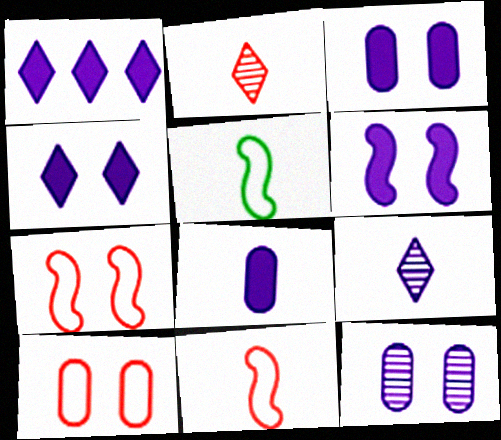[[1, 6, 8], 
[2, 5, 8], 
[3, 4, 6]]